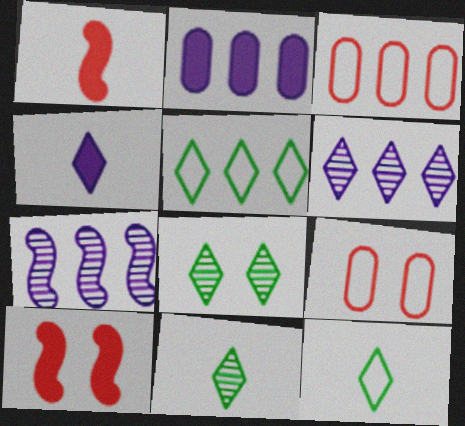[]